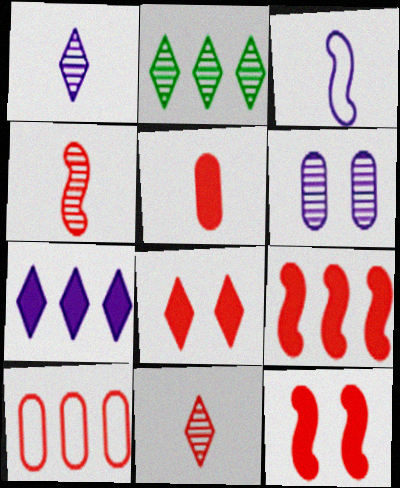[[2, 4, 6], 
[3, 6, 7], 
[4, 8, 10], 
[5, 8, 9], 
[10, 11, 12]]